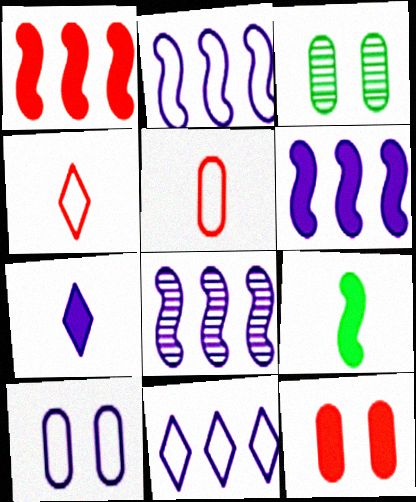[[2, 6, 8], 
[3, 4, 6], 
[3, 10, 12], 
[7, 8, 10]]